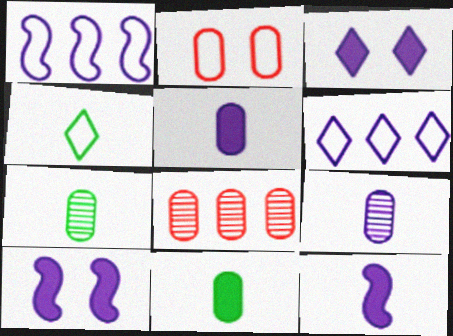[[1, 2, 4], 
[1, 3, 9], 
[4, 8, 10], 
[6, 9, 10]]